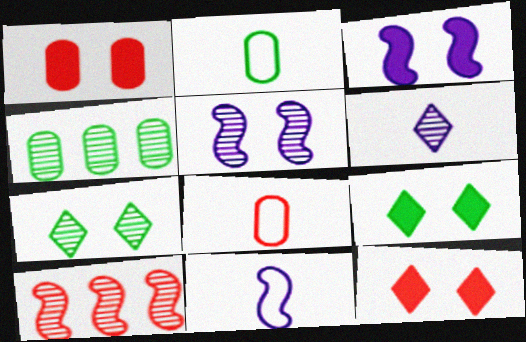[[1, 3, 9], 
[4, 11, 12], 
[8, 10, 12]]